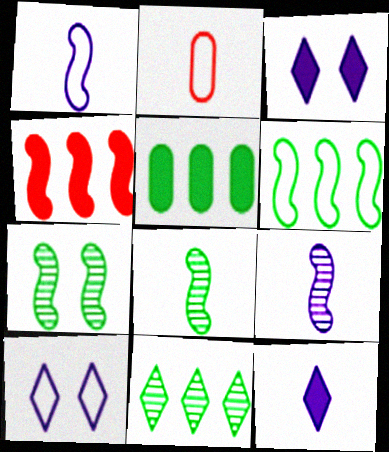[[1, 4, 7], 
[2, 6, 10], 
[2, 8, 12], 
[5, 6, 11]]